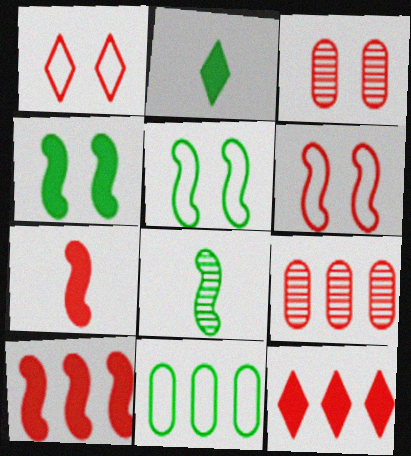[[1, 7, 9]]